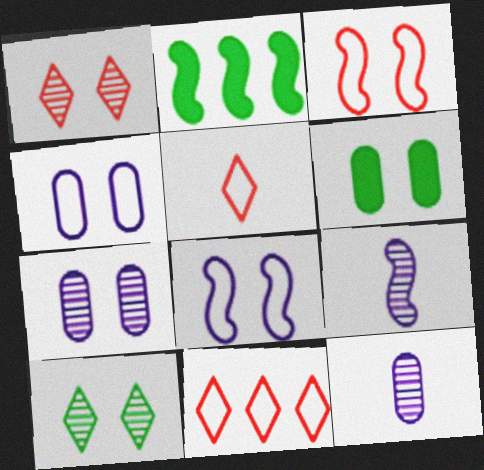[[1, 6, 8], 
[2, 3, 9], 
[2, 5, 7], 
[6, 9, 11]]